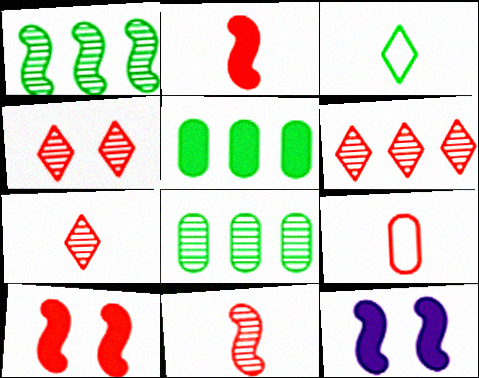[[2, 7, 9], 
[4, 6, 7], 
[6, 9, 10]]